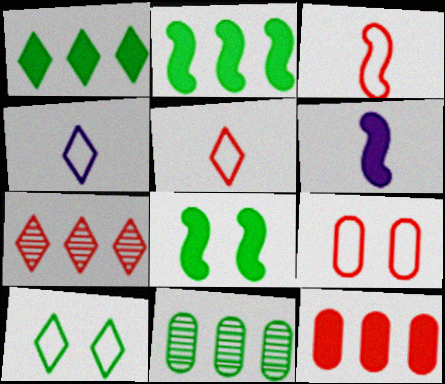[]